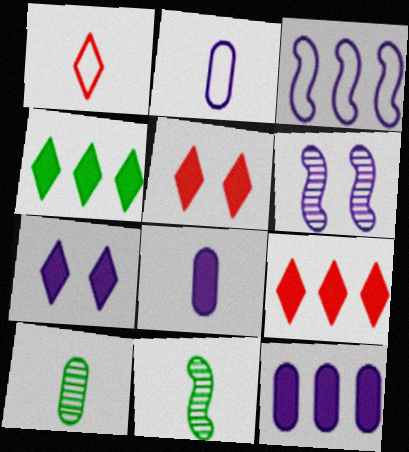[[1, 8, 11], 
[3, 5, 10]]